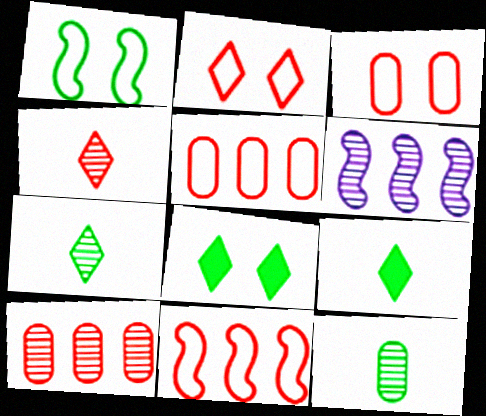[[3, 6, 9]]